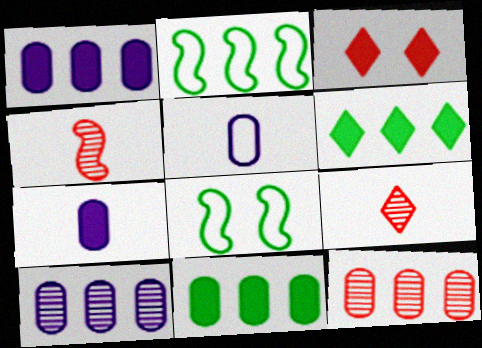[[1, 8, 9]]